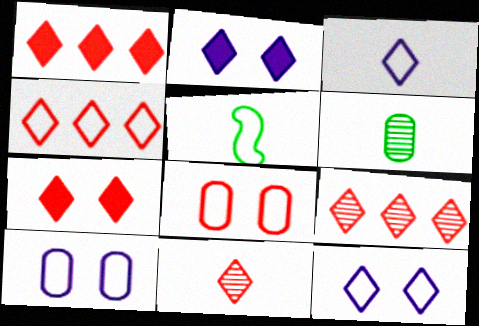[[1, 4, 9], 
[4, 5, 10], 
[4, 7, 11]]